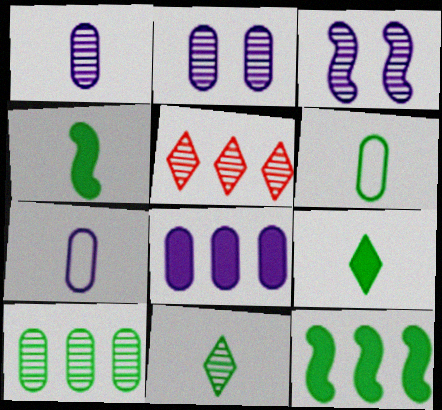[[2, 7, 8], 
[4, 6, 11]]